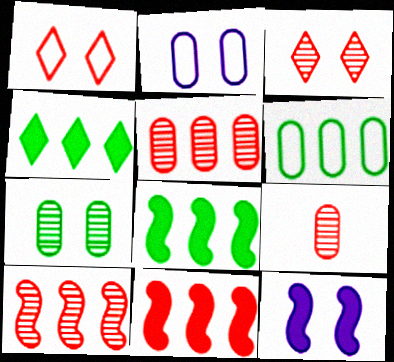[[1, 7, 12], 
[1, 9, 11], 
[3, 9, 10]]